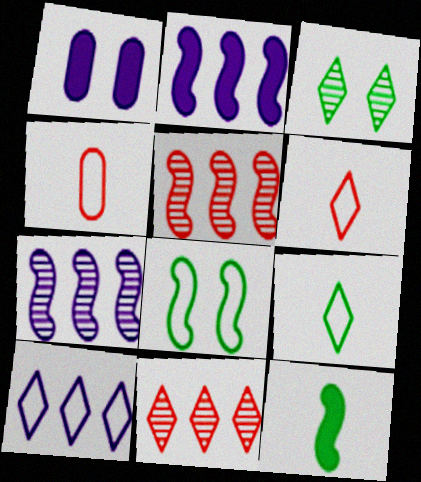[[1, 5, 9], 
[2, 3, 4], 
[4, 8, 10]]